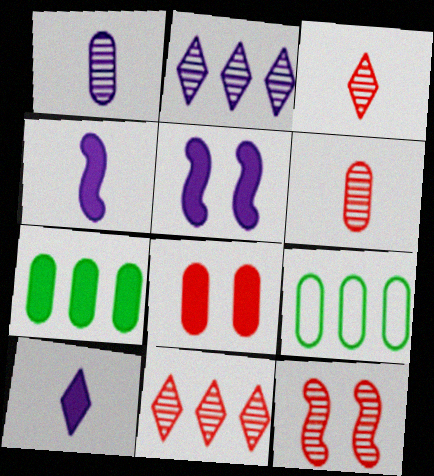[[1, 8, 9], 
[3, 5, 9], 
[6, 11, 12], 
[9, 10, 12]]